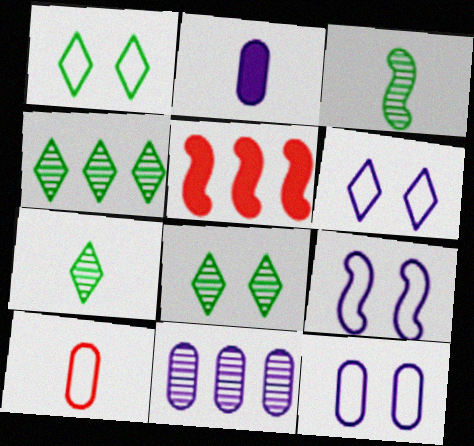[[2, 11, 12], 
[3, 5, 9], 
[4, 7, 8], 
[5, 7, 12], 
[6, 9, 12]]